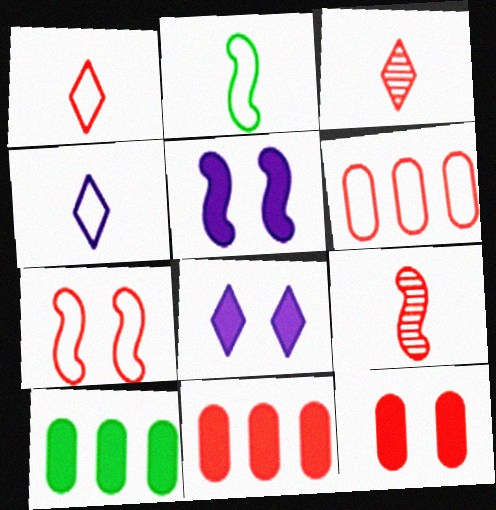[[1, 6, 7], 
[3, 7, 11]]